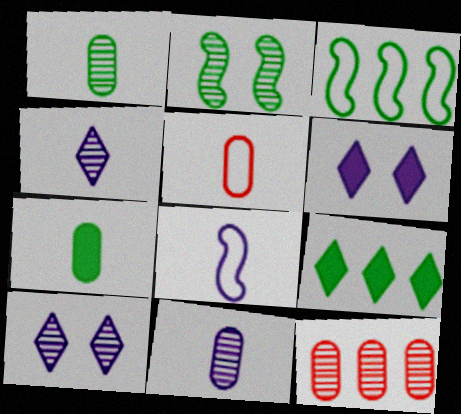[[2, 4, 12], 
[5, 7, 11]]